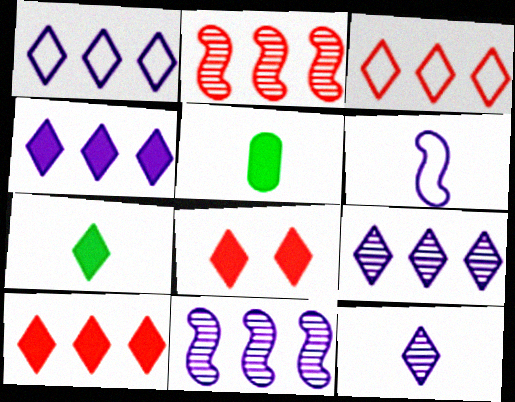[[1, 4, 9], 
[4, 7, 8]]